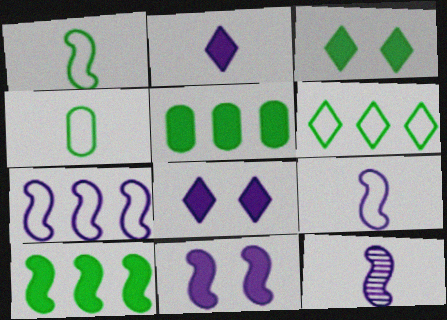[[7, 11, 12]]